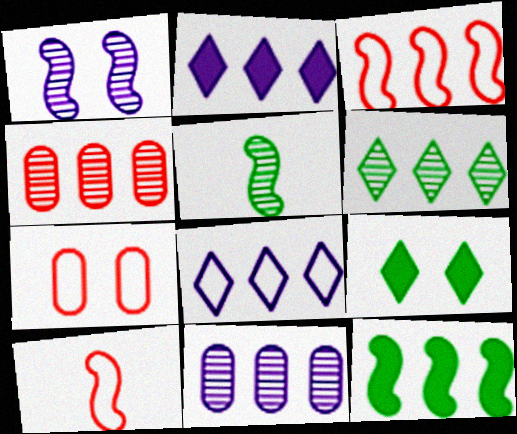[[1, 7, 9], 
[1, 10, 12], 
[2, 5, 7], 
[4, 8, 12], 
[9, 10, 11]]